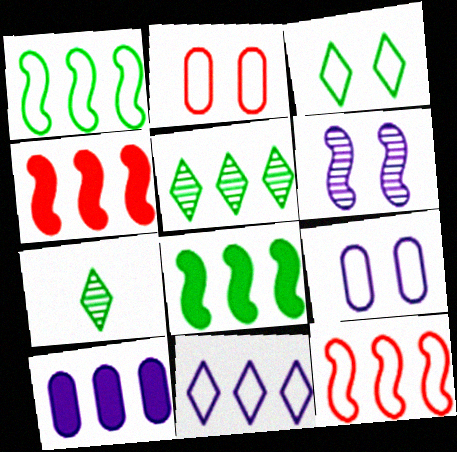[[4, 7, 9], 
[5, 10, 12]]